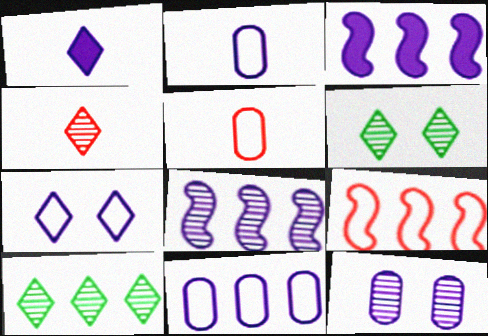[[3, 5, 6]]